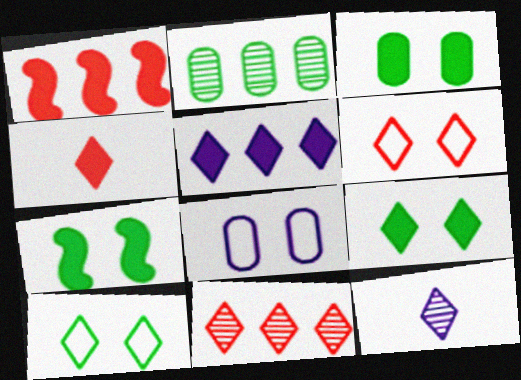[[3, 7, 9], 
[4, 5, 9], 
[4, 6, 11]]